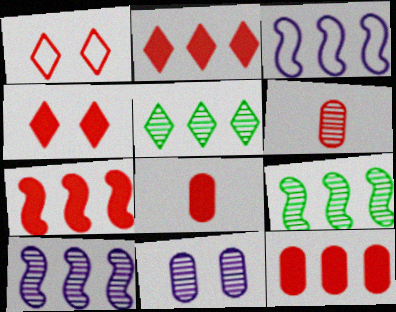[[1, 6, 7], 
[2, 7, 12], 
[3, 5, 12], 
[3, 7, 9], 
[4, 7, 8]]